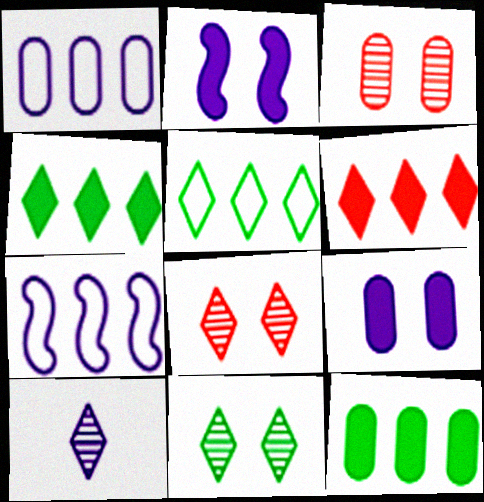[[1, 2, 10], 
[7, 9, 10]]